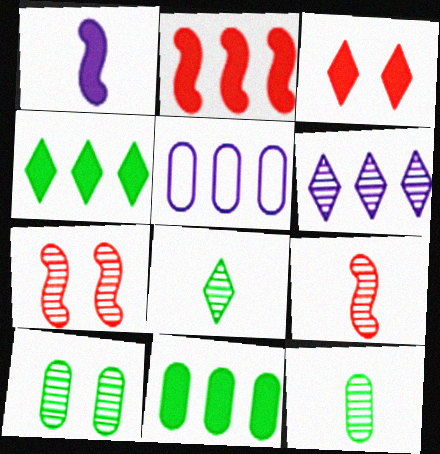[[1, 3, 11], 
[6, 7, 12], 
[6, 9, 10]]